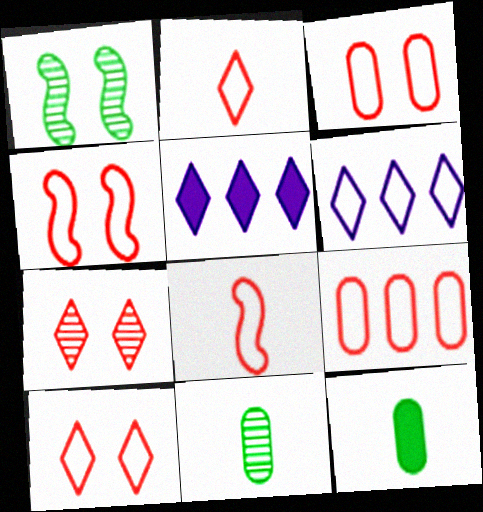[[2, 4, 9], 
[3, 4, 10], 
[4, 5, 11], 
[8, 9, 10]]